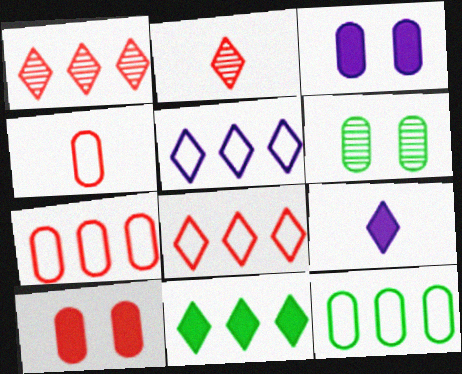[[1, 5, 11]]